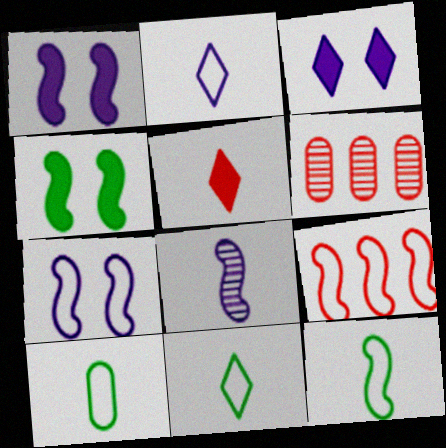[[1, 6, 11], 
[2, 4, 6], 
[3, 6, 12], 
[4, 8, 9], 
[5, 8, 10], 
[7, 9, 12], 
[10, 11, 12]]